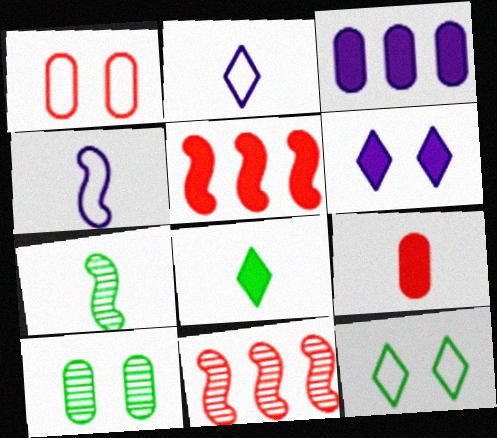[[2, 5, 10], 
[2, 7, 9]]